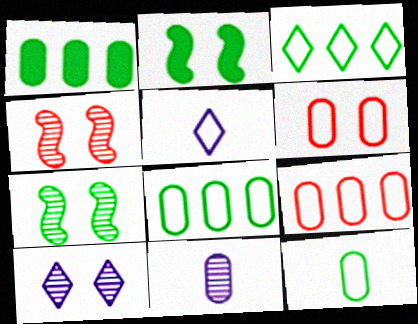[[1, 4, 5], 
[1, 6, 11], 
[2, 6, 10]]